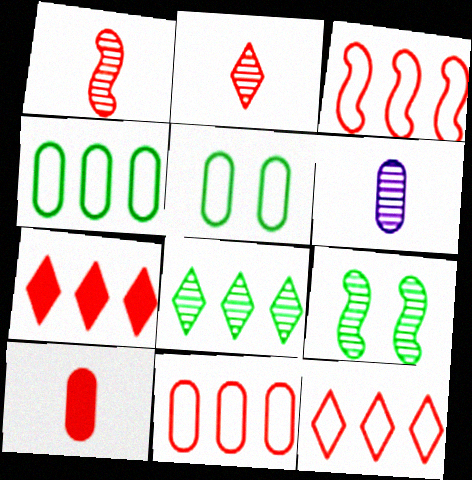[[3, 11, 12]]